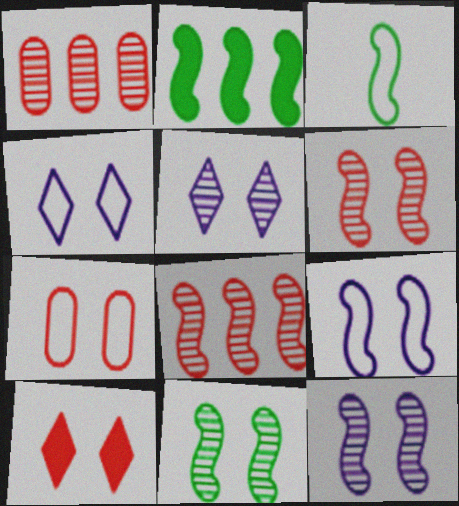[[2, 3, 11], 
[6, 7, 10], 
[6, 11, 12]]